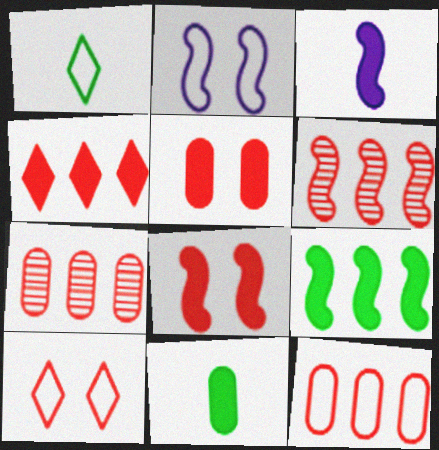[[1, 2, 12], 
[3, 8, 9], 
[4, 6, 12]]